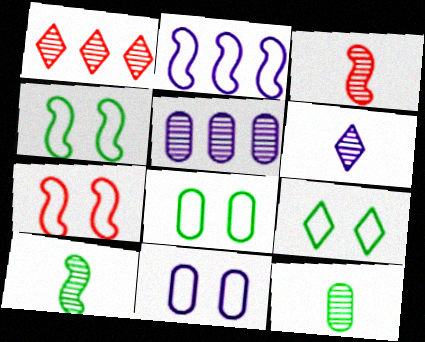[[3, 6, 12], 
[4, 8, 9], 
[7, 9, 11]]